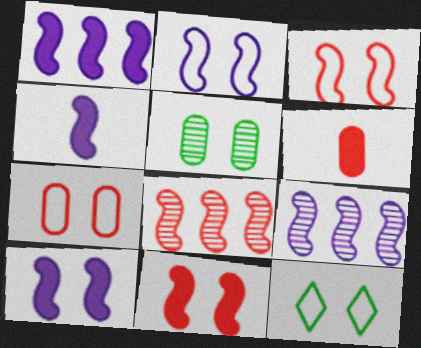[[1, 4, 10], 
[2, 4, 9], 
[2, 7, 12], 
[6, 9, 12]]